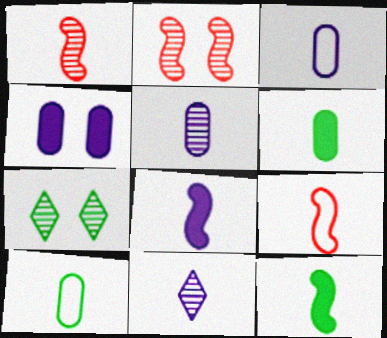[[3, 8, 11], 
[6, 9, 11]]